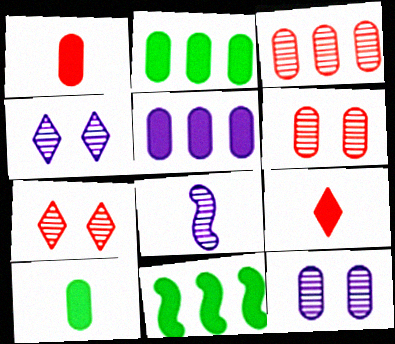[]